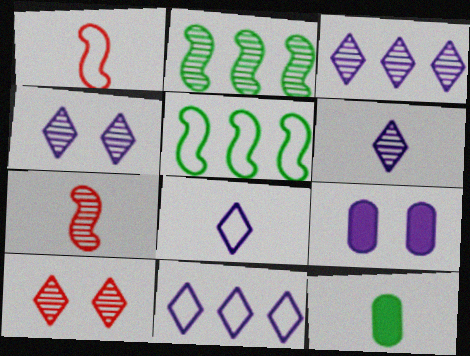[[1, 6, 12], 
[3, 4, 6], 
[7, 8, 12]]